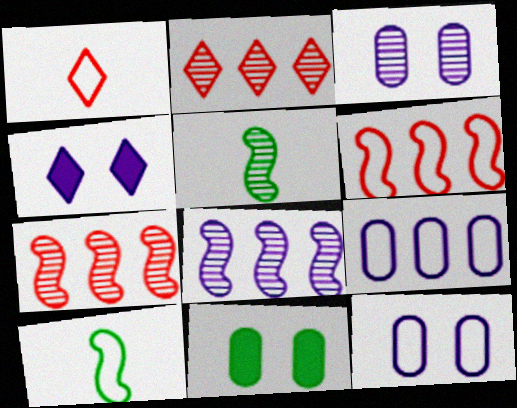[[1, 8, 11], 
[2, 3, 5]]